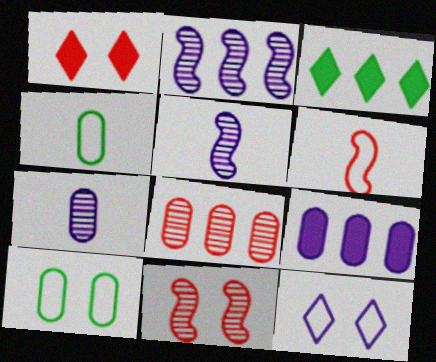[[1, 2, 4], 
[1, 6, 8], 
[5, 9, 12]]